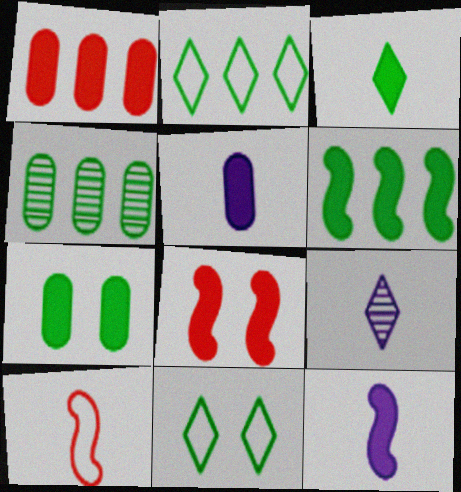[[1, 5, 7], 
[2, 4, 6], 
[3, 6, 7], 
[6, 8, 12]]